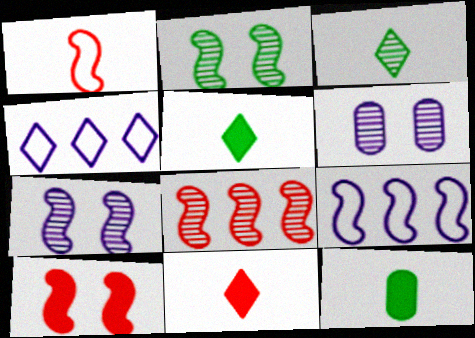[[1, 8, 10], 
[3, 6, 8]]